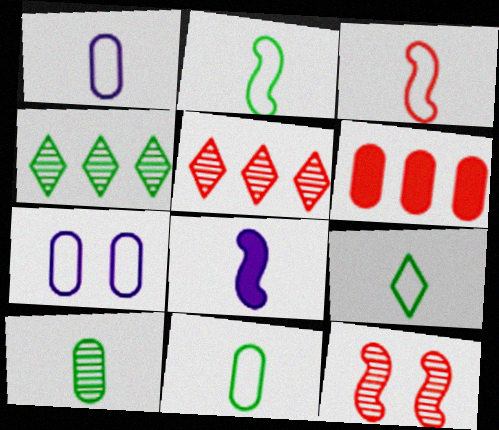[[1, 3, 9], 
[2, 9, 11], 
[6, 7, 10]]